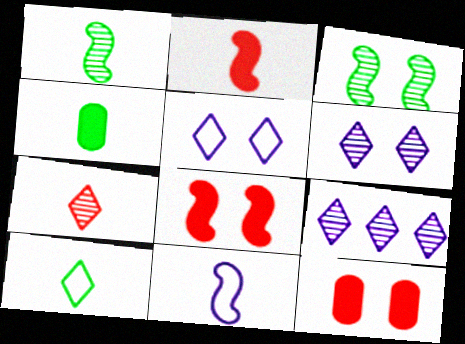[[1, 2, 11], 
[1, 4, 10], 
[3, 5, 12], 
[4, 7, 11]]